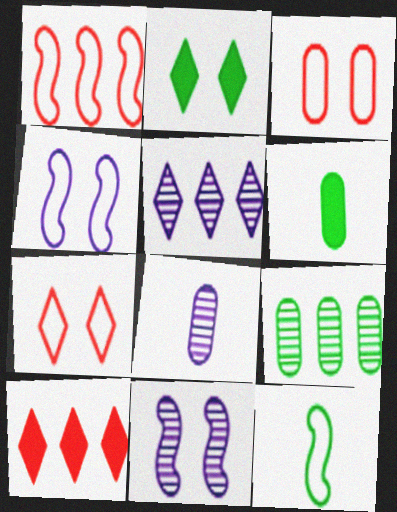[[1, 2, 8], 
[1, 4, 12], 
[2, 3, 11], 
[2, 9, 12], 
[5, 8, 11]]